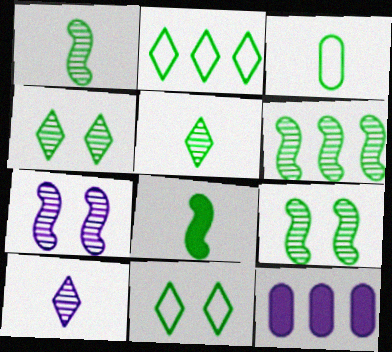[[1, 6, 9], 
[3, 5, 8]]